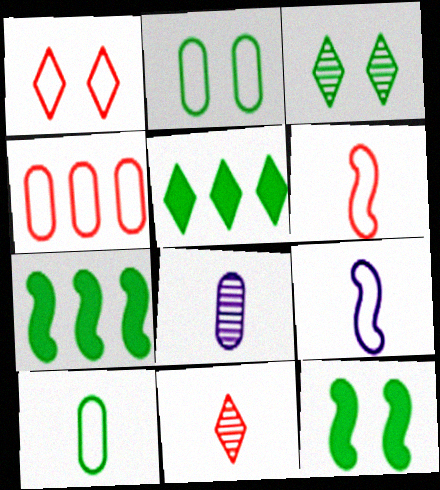[[1, 4, 6], 
[1, 7, 8], 
[2, 3, 12], 
[3, 7, 10]]